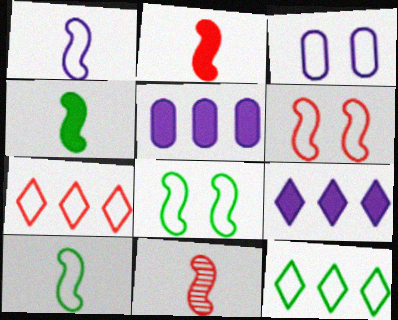[[1, 4, 11], 
[3, 7, 10]]